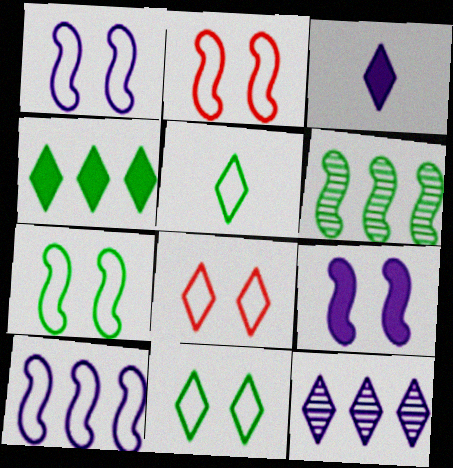[[1, 2, 7]]